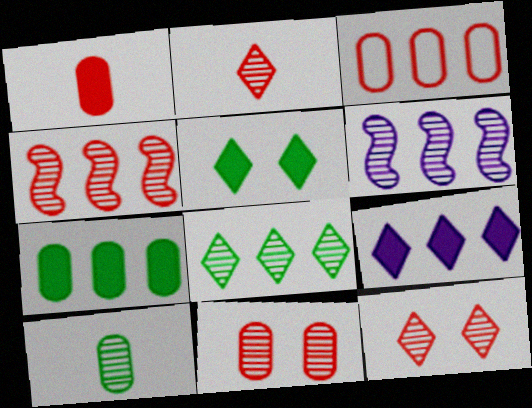[[1, 3, 11], 
[2, 4, 11], 
[6, 10, 12]]